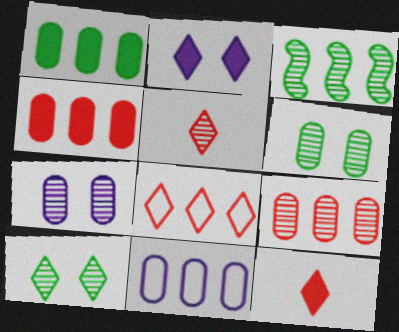[[1, 9, 11], 
[3, 5, 7]]